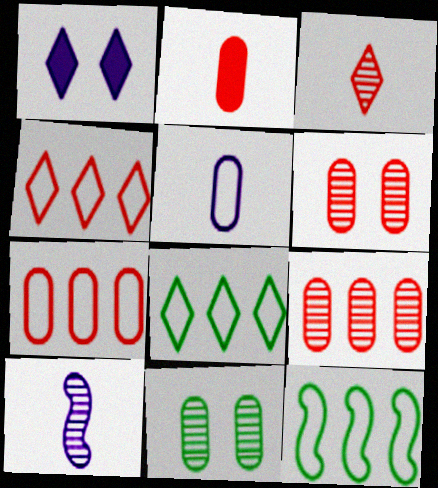[[1, 3, 8], 
[2, 6, 7]]